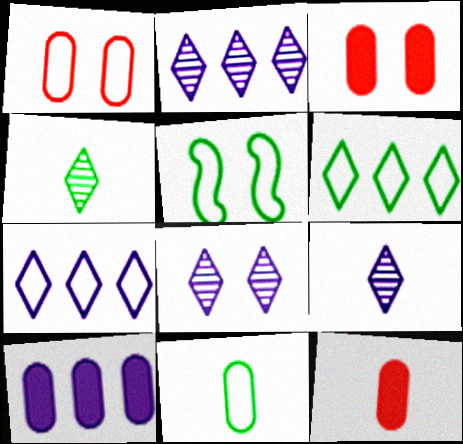[[2, 5, 12], 
[2, 8, 9], 
[3, 5, 8], 
[5, 6, 11]]